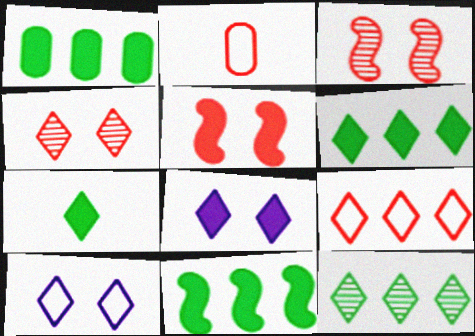[[1, 6, 11]]